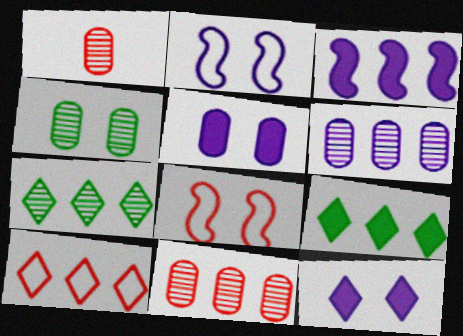[[1, 2, 9], 
[1, 4, 6], 
[4, 8, 12]]